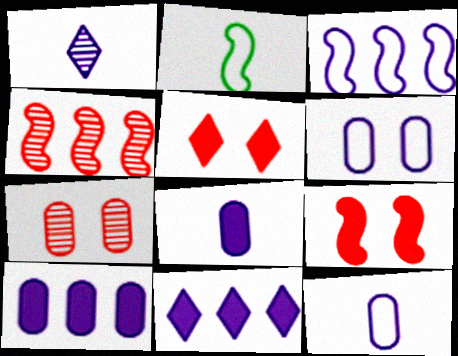[[2, 7, 11]]